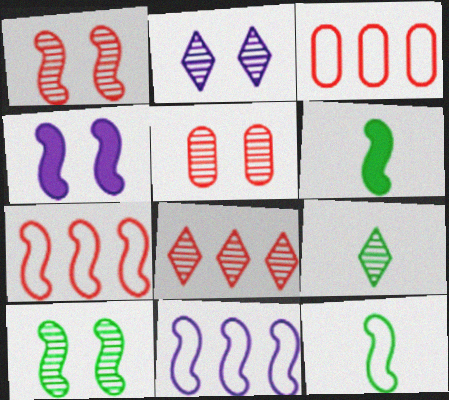[[1, 6, 11], 
[2, 3, 6], 
[2, 5, 10], 
[2, 8, 9], 
[3, 4, 9]]